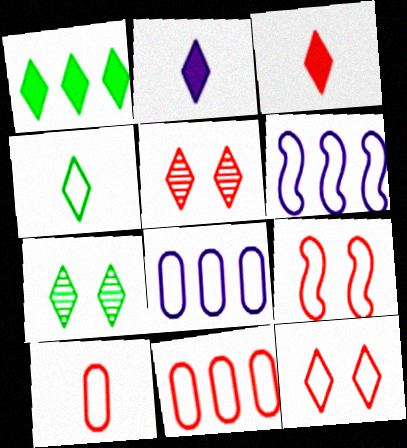[[1, 4, 7], 
[4, 8, 9]]